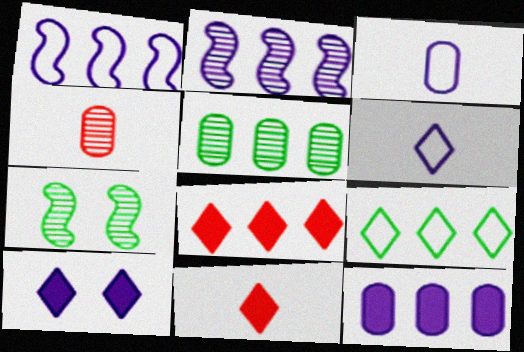[[1, 5, 8], 
[2, 3, 10], 
[3, 7, 8]]